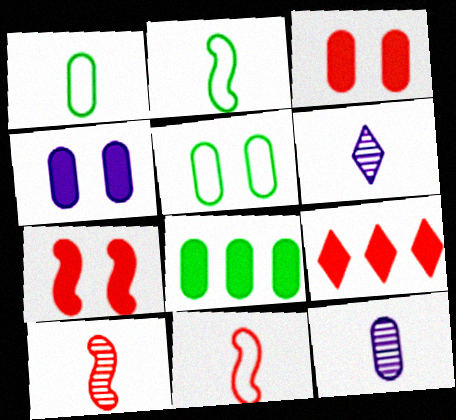[]